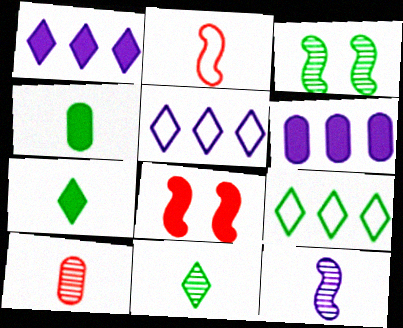[[1, 4, 8], 
[3, 4, 9], 
[6, 7, 8], 
[10, 11, 12]]